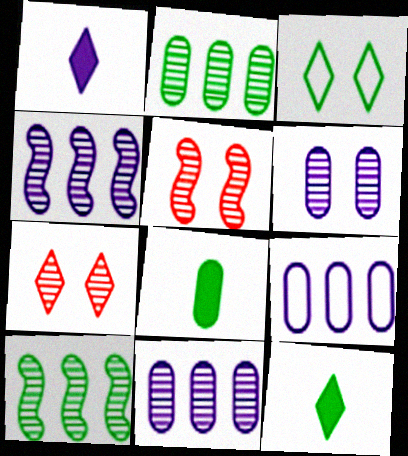[[3, 8, 10], 
[5, 9, 12]]